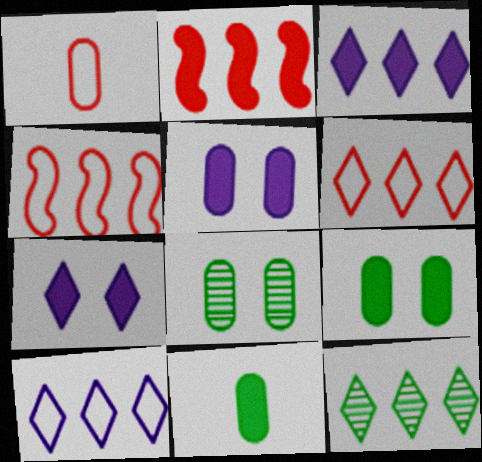[[2, 7, 11], 
[3, 6, 12]]